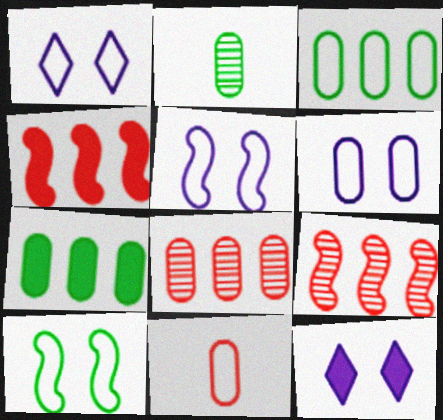[[1, 2, 4], 
[1, 5, 6], 
[3, 6, 11]]